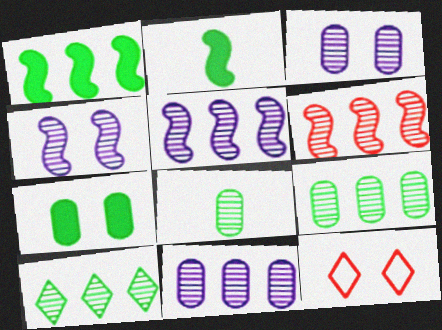[[2, 11, 12], 
[4, 7, 12], 
[6, 10, 11]]